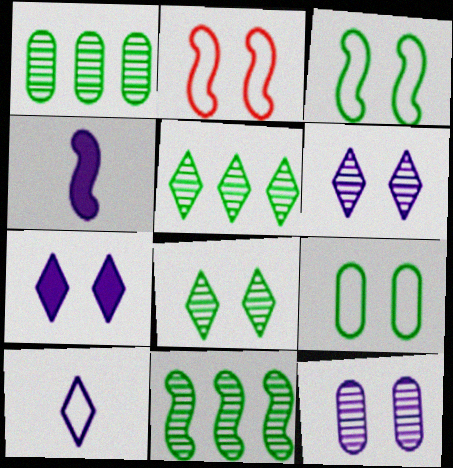[[1, 5, 11], 
[2, 4, 11]]